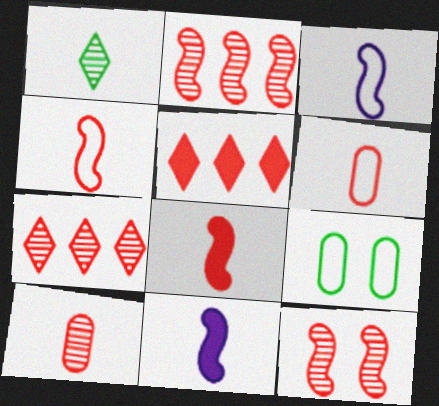[[1, 6, 11], 
[5, 6, 12], 
[7, 9, 11], 
[7, 10, 12]]